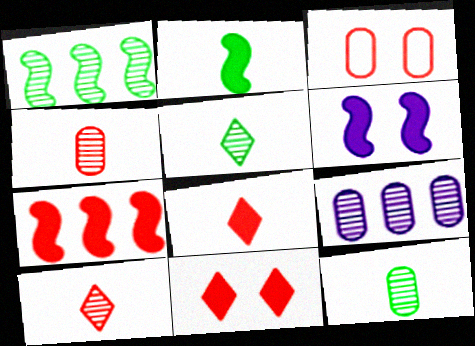[[2, 6, 7], 
[3, 7, 10]]